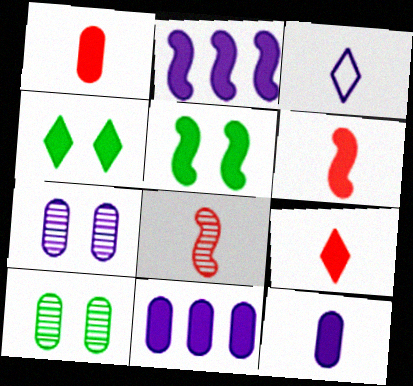[[1, 2, 4], 
[1, 6, 9], 
[2, 3, 7], 
[2, 5, 6], 
[4, 6, 11], 
[5, 9, 11]]